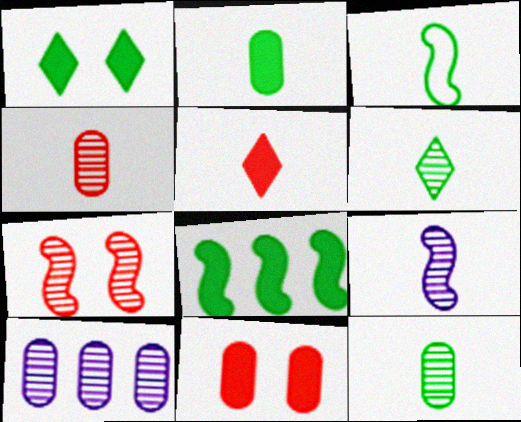[[1, 2, 8], 
[2, 3, 6], 
[4, 6, 9], 
[6, 7, 10]]